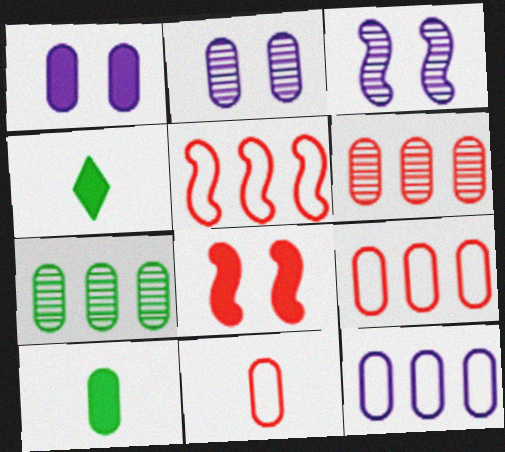[[1, 7, 11], 
[2, 4, 5], 
[2, 9, 10], 
[3, 4, 9]]